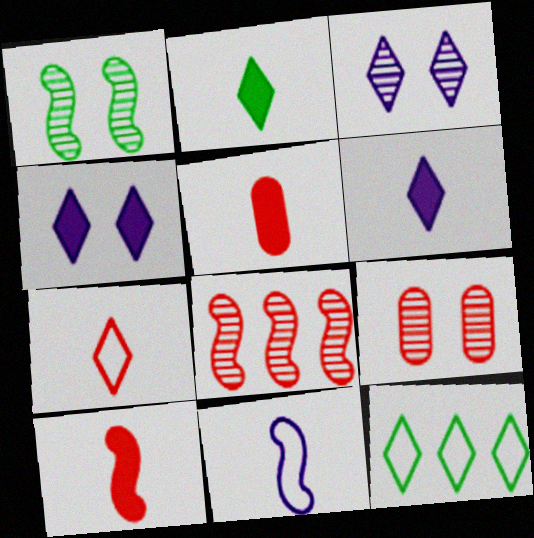[[1, 3, 9]]